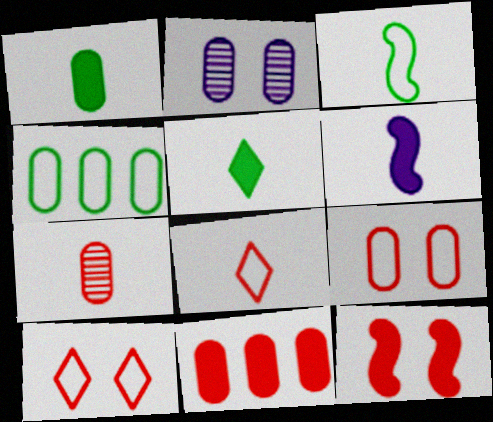[[7, 9, 11]]